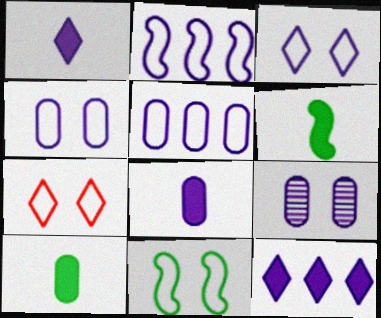[[1, 2, 9], 
[4, 7, 11], 
[5, 8, 9]]